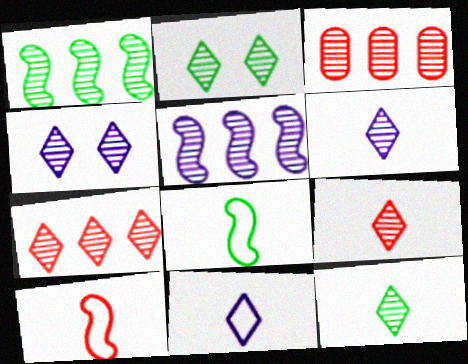[[2, 6, 7], 
[4, 7, 12], 
[6, 9, 12]]